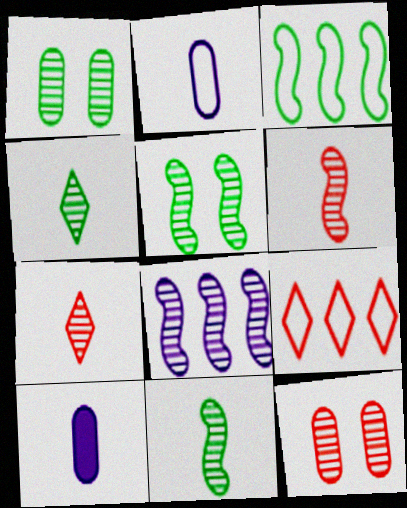[[1, 7, 8], 
[4, 8, 12], 
[5, 6, 8], 
[5, 9, 10]]